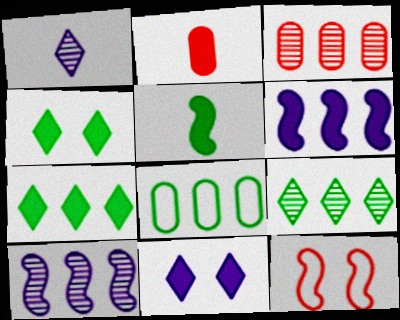[[2, 4, 6], 
[3, 9, 10], 
[5, 10, 12]]